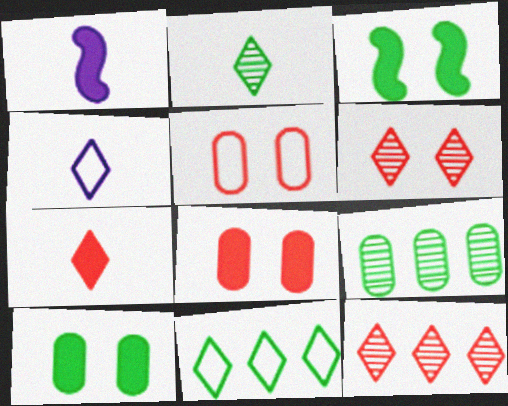[[2, 4, 7]]